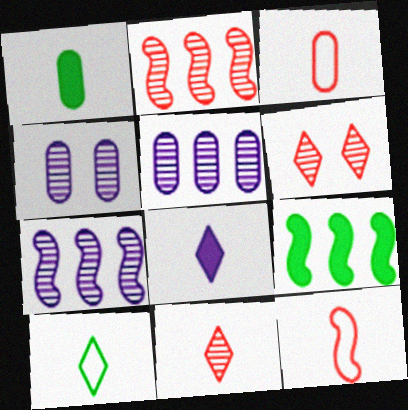[[8, 10, 11]]